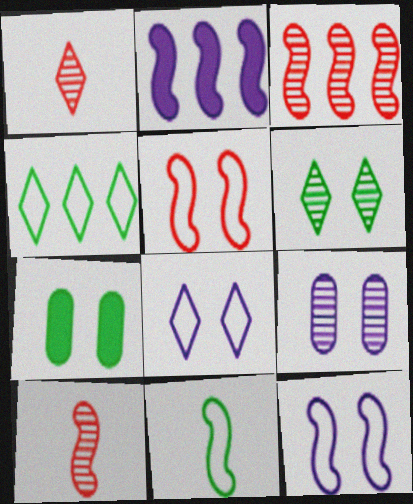[]